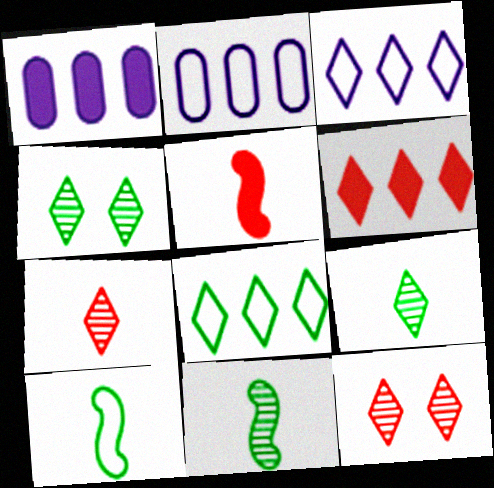[[1, 10, 12], 
[2, 4, 5]]